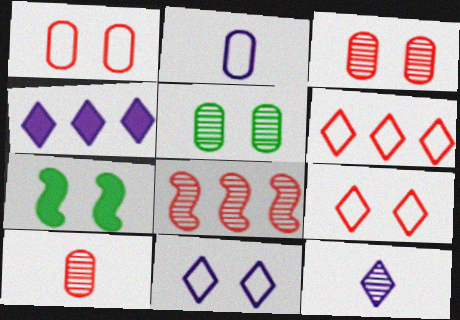[[3, 7, 11], 
[4, 11, 12], 
[5, 8, 12]]